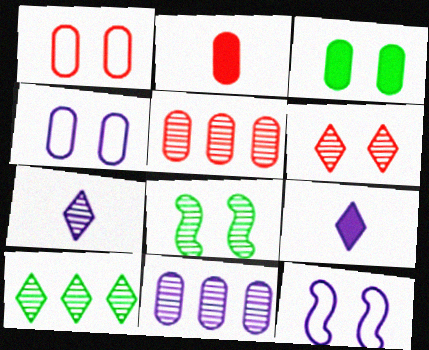[[1, 2, 5], 
[2, 10, 12], 
[3, 6, 12], 
[5, 7, 8], 
[6, 7, 10], 
[9, 11, 12]]